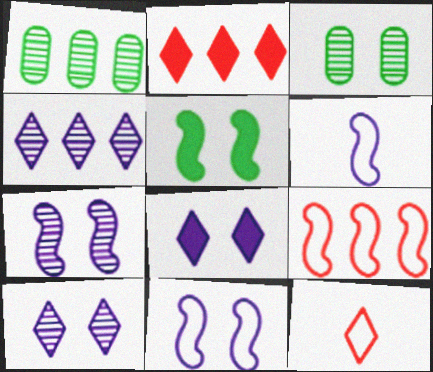[[2, 3, 6]]